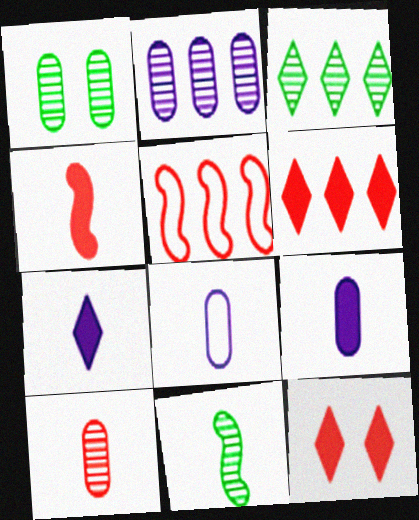[[1, 2, 10], 
[1, 3, 11], 
[1, 5, 7], 
[5, 10, 12]]